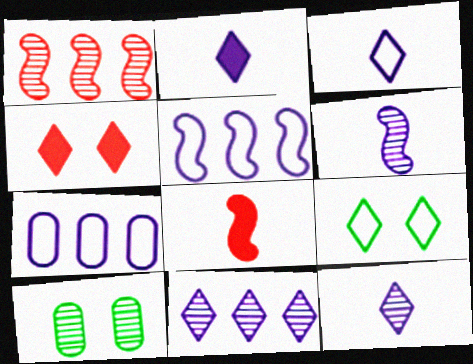[[1, 10, 12], 
[2, 3, 12]]